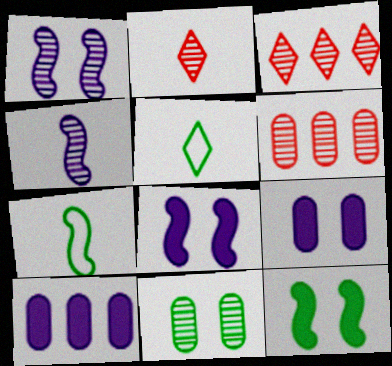[[3, 4, 11], 
[3, 7, 9], 
[5, 6, 8]]